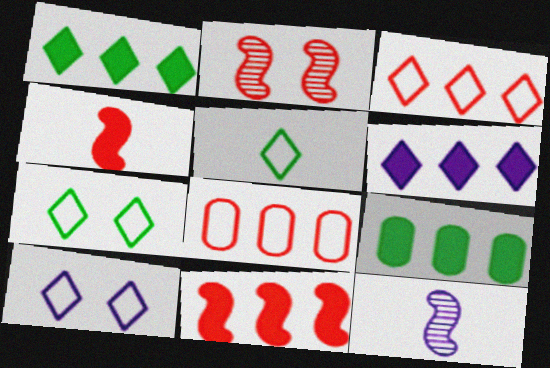[[3, 5, 10], 
[6, 9, 11]]